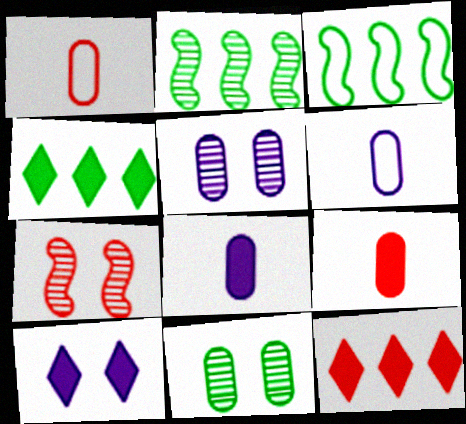[[1, 2, 10], 
[1, 7, 12], 
[4, 6, 7]]